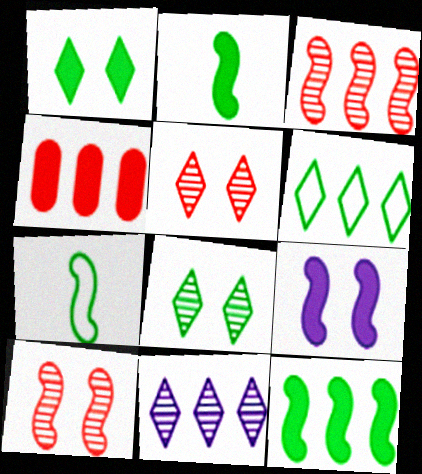[[3, 7, 9]]